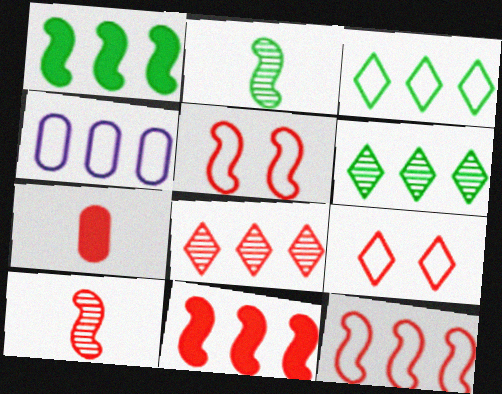[[1, 4, 8], 
[3, 4, 12], 
[4, 6, 11], 
[5, 7, 8], 
[5, 10, 11]]